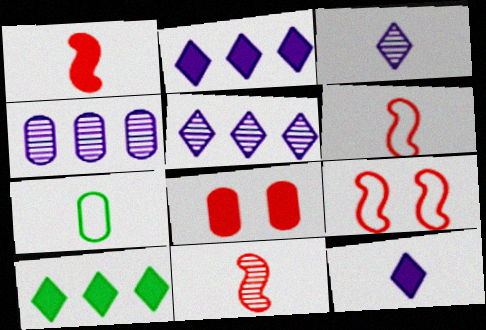[[1, 3, 7], 
[1, 6, 11], 
[4, 7, 8], 
[7, 11, 12]]